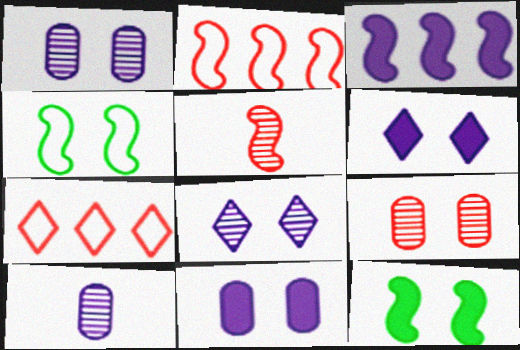[[3, 4, 5], 
[4, 6, 9], 
[7, 10, 12]]